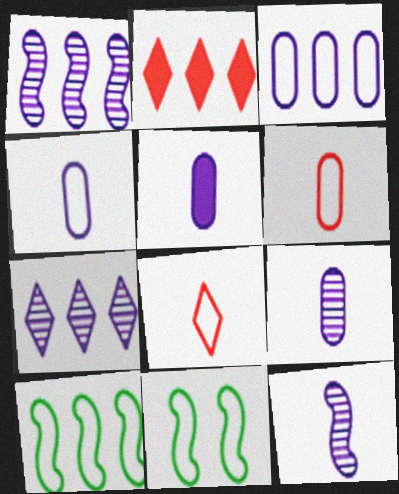[[2, 9, 11], 
[3, 8, 11], 
[4, 5, 9]]